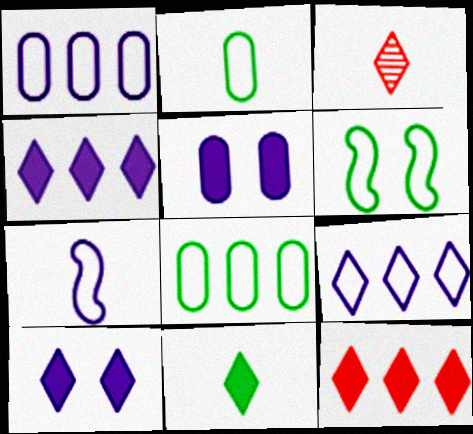[[10, 11, 12]]